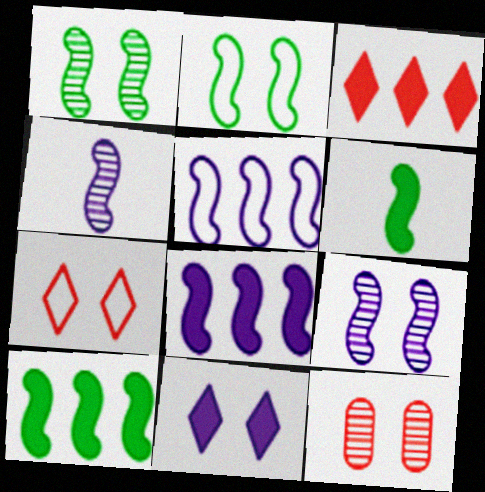[[2, 11, 12]]